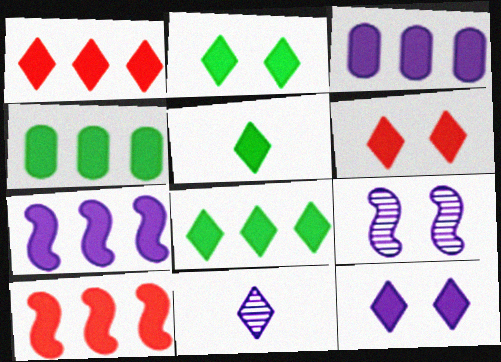[[1, 4, 7], 
[1, 5, 12], 
[2, 5, 8], 
[2, 6, 12], 
[3, 8, 10]]